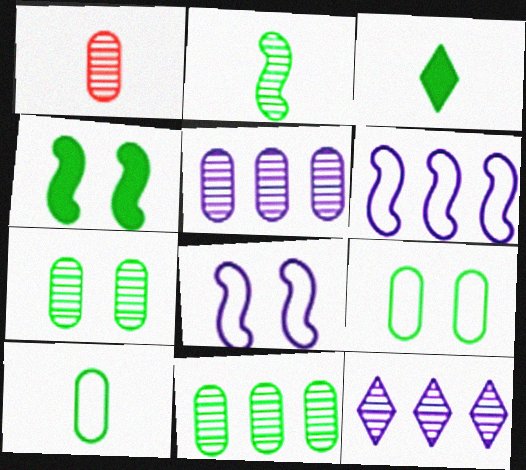[[1, 5, 7], 
[2, 3, 10]]